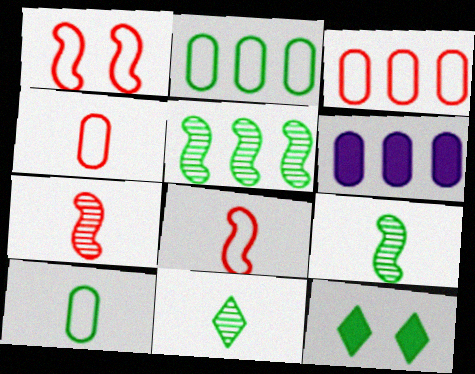[[1, 6, 11], 
[2, 9, 12], 
[5, 10, 12]]